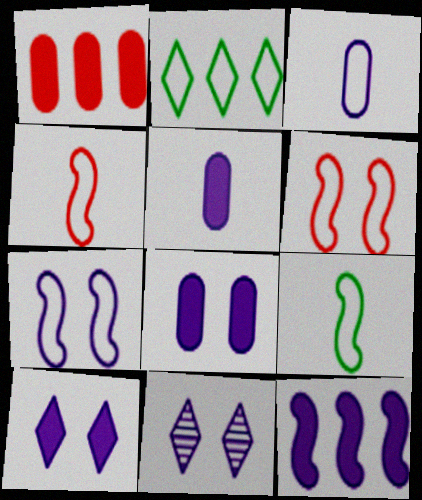[[1, 9, 11], 
[2, 3, 6], 
[3, 11, 12], 
[5, 10, 12], 
[7, 8, 11]]